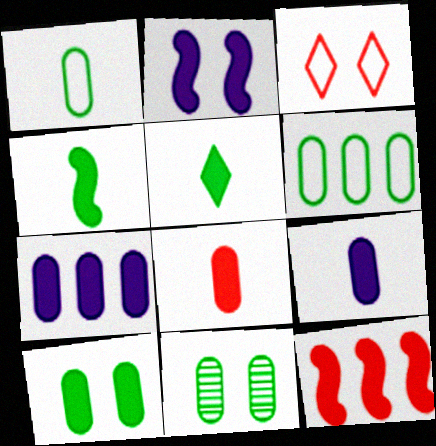[[2, 3, 11], 
[2, 4, 12], 
[7, 8, 10]]